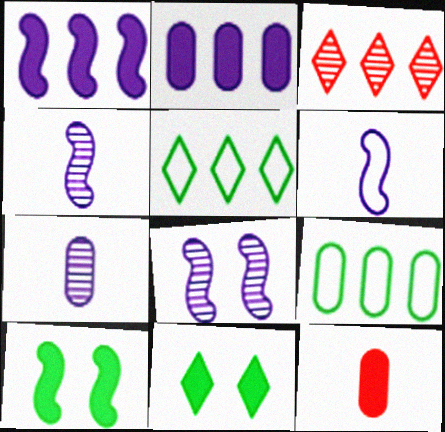[[1, 3, 9], 
[1, 6, 8], 
[1, 11, 12], 
[5, 8, 12]]